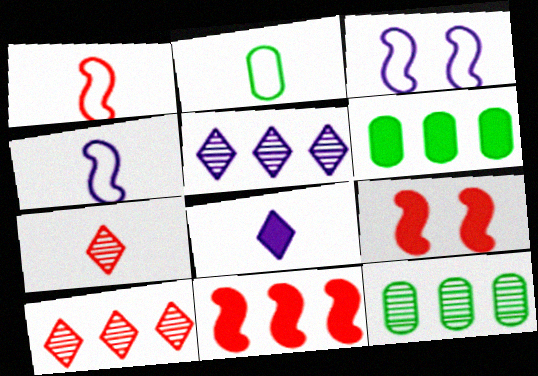[[2, 5, 9], 
[3, 6, 7], 
[6, 8, 9]]